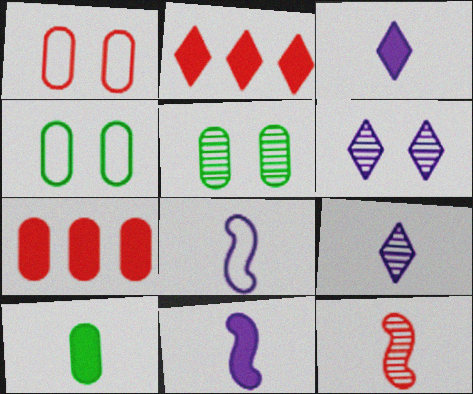[[1, 2, 12], 
[2, 5, 8]]